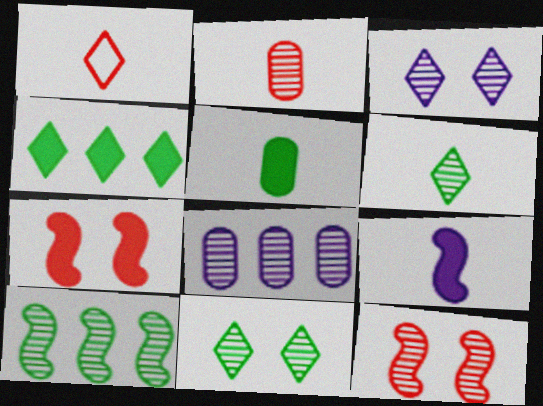[[1, 3, 4], 
[2, 3, 10], 
[6, 8, 12]]